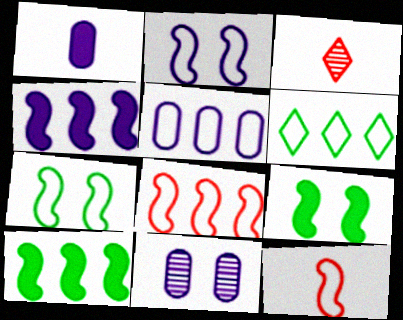[[1, 5, 11], 
[3, 5, 9], 
[5, 6, 8]]